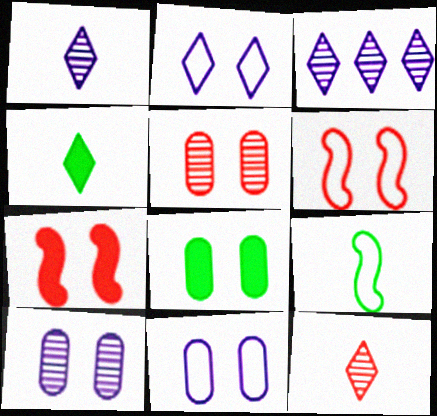[[5, 8, 11]]